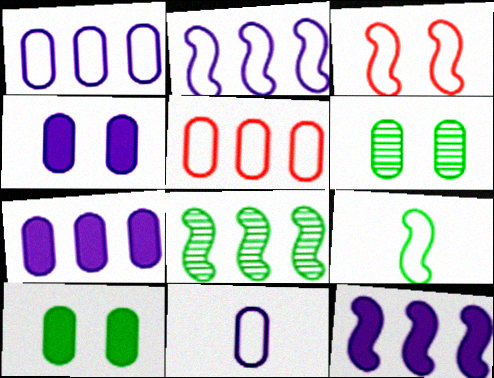[[2, 3, 9]]